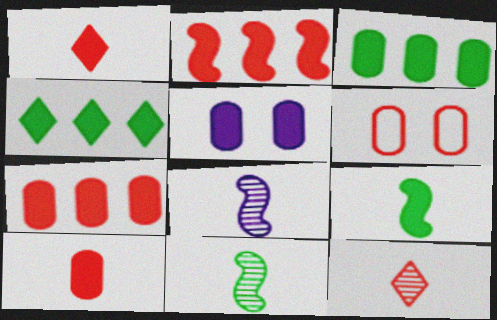[[2, 6, 12], 
[3, 5, 10], 
[4, 6, 8]]